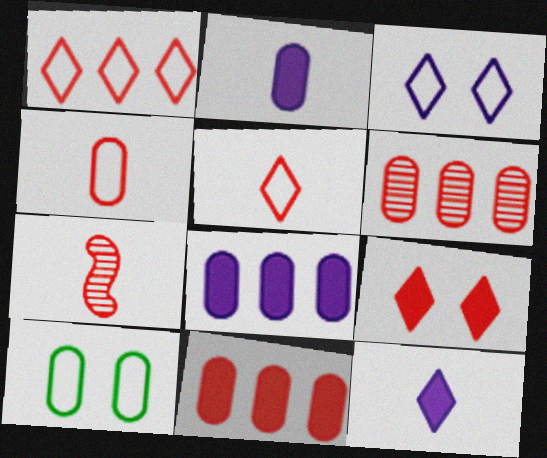[[2, 6, 10]]